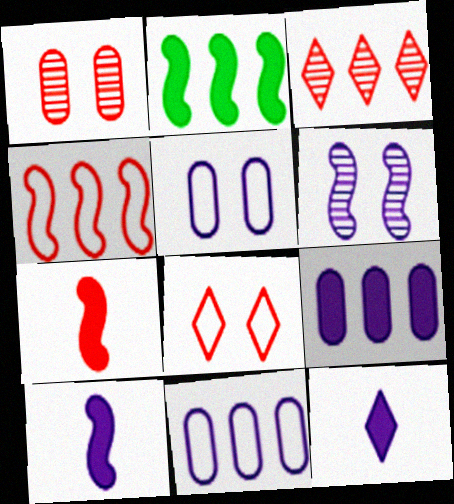[[2, 3, 11], 
[6, 11, 12]]